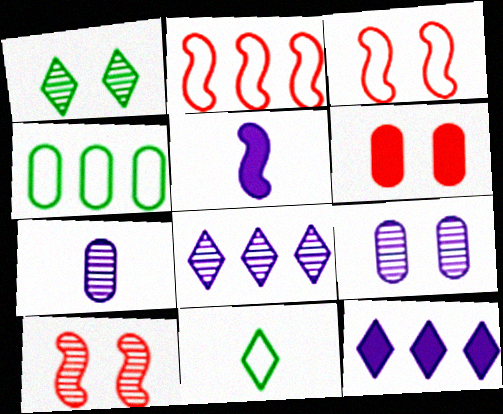[[1, 9, 10], 
[4, 6, 7]]